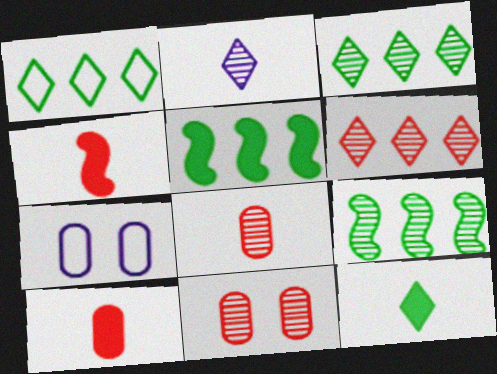[[2, 9, 11], 
[3, 4, 7]]